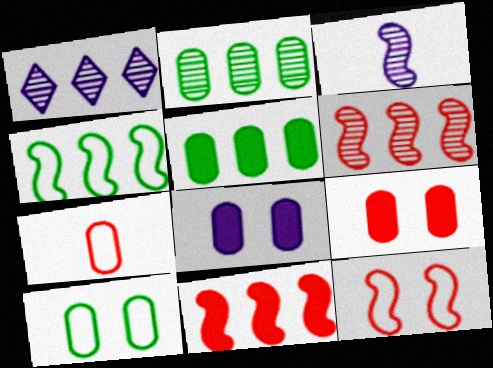[[1, 2, 6], 
[2, 7, 8]]